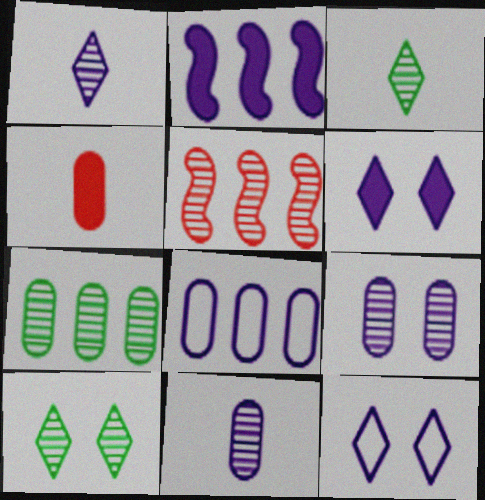[[2, 11, 12], 
[3, 5, 9], 
[5, 10, 11]]